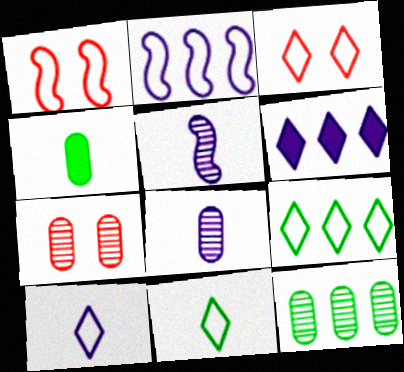[[3, 9, 10], 
[7, 8, 12]]